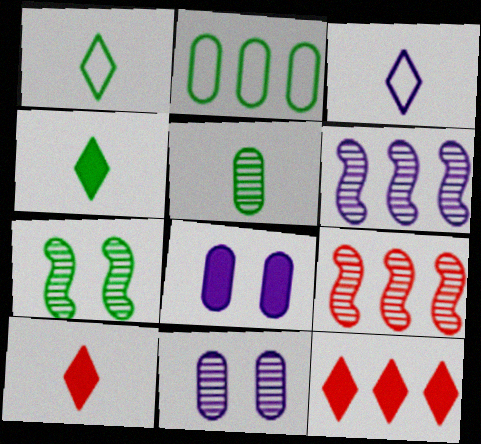[[1, 8, 9], 
[2, 4, 7], 
[2, 6, 12], 
[3, 6, 8]]